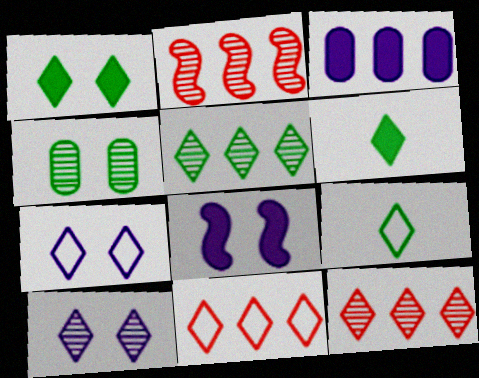[[1, 5, 9], 
[6, 7, 12], 
[6, 10, 11], 
[7, 9, 11]]